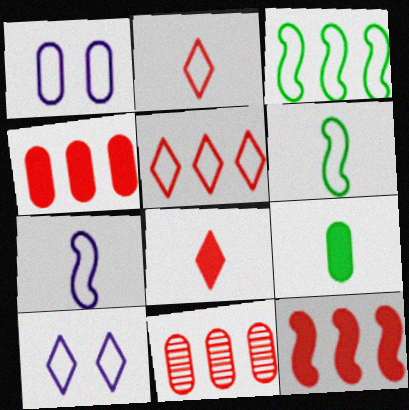[[1, 2, 3], 
[1, 5, 6], 
[1, 9, 11], 
[5, 11, 12]]